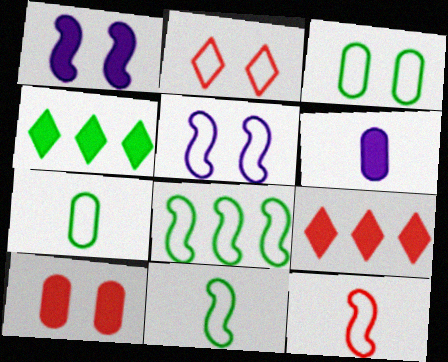[[2, 3, 5], 
[5, 8, 12]]